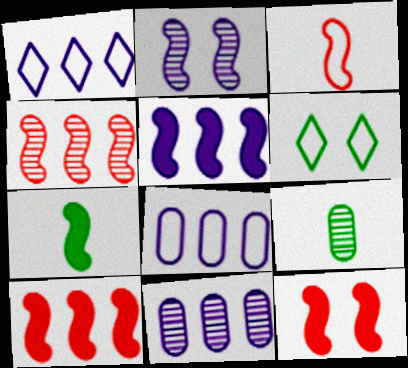[[1, 5, 11], 
[1, 9, 12], 
[3, 4, 12], 
[3, 6, 8], 
[5, 7, 12]]